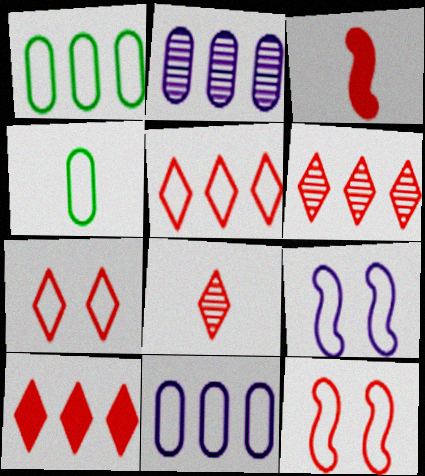[[4, 5, 9], 
[5, 6, 10], 
[7, 8, 10]]